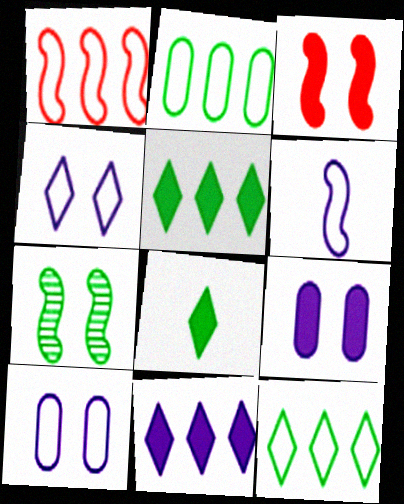[[2, 7, 8]]